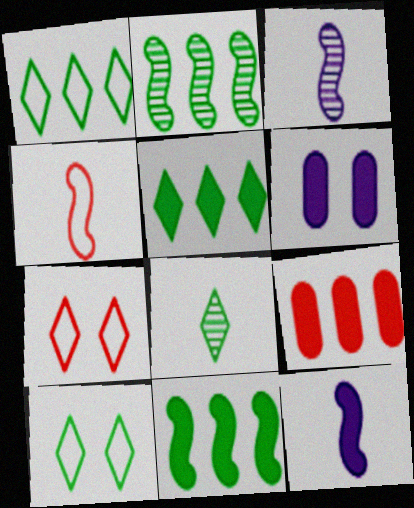[[3, 9, 10], 
[5, 8, 10]]